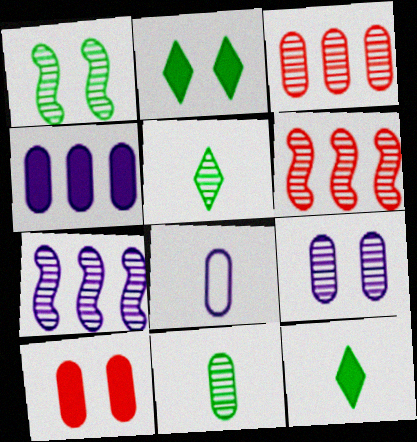[[2, 6, 8], 
[3, 9, 11], 
[4, 8, 9], 
[5, 6, 9]]